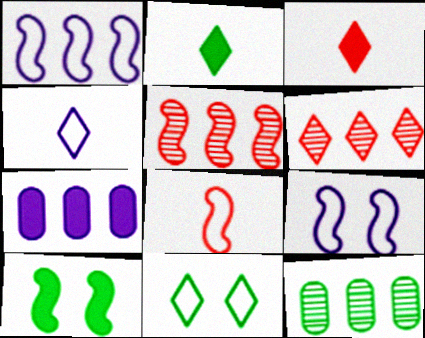[[3, 7, 10], 
[3, 9, 12]]